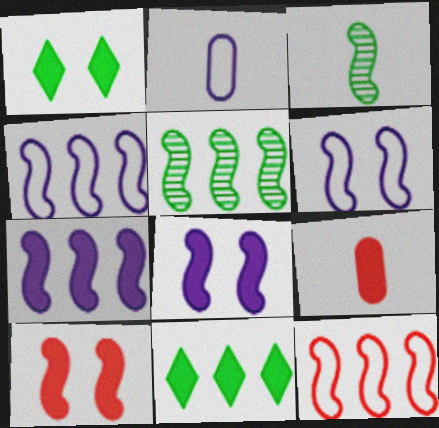[[1, 7, 9], 
[3, 4, 10], 
[3, 8, 12], 
[5, 7, 12], 
[8, 9, 11]]